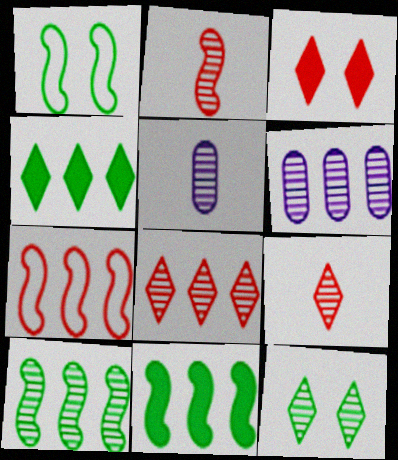[[2, 6, 12], 
[4, 6, 7], 
[6, 8, 10]]